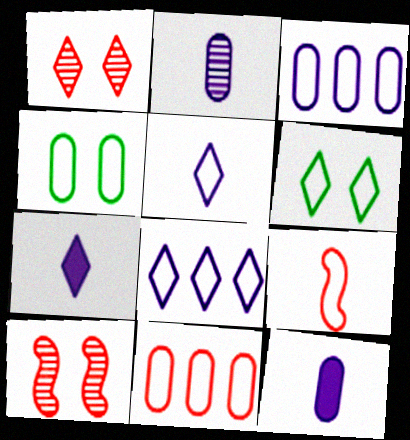[[3, 6, 9], 
[4, 8, 9]]